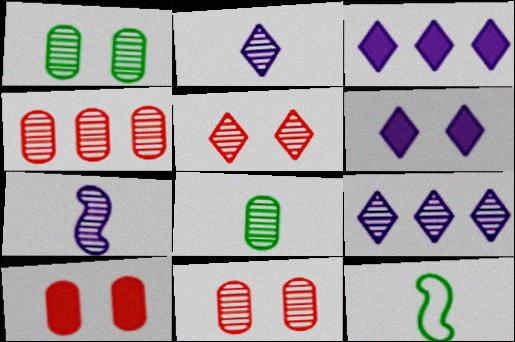[[3, 11, 12], 
[4, 6, 12], 
[9, 10, 12]]